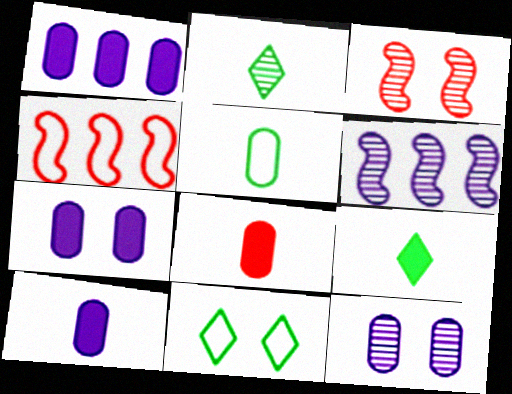[[1, 7, 10], 
[2, 4, 7], 
[3, 7, 11], 
[4, 9, 12], 
[6, 8, 11]]